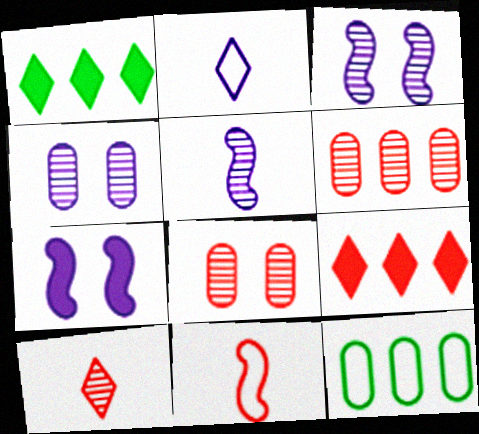[[1, 4, 11], 
[7, 10, 12], 
[8, 9, 11]]